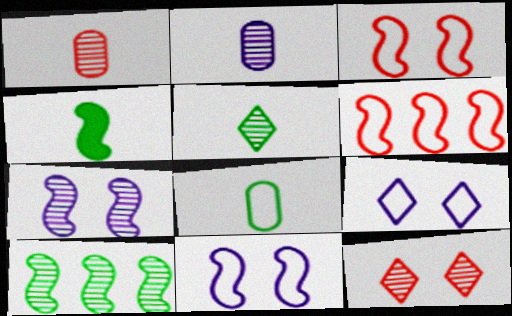[[2, 10, 12], 
[4, 5, 8], 
[4, 6, 7], 
[6, 8, 9]]